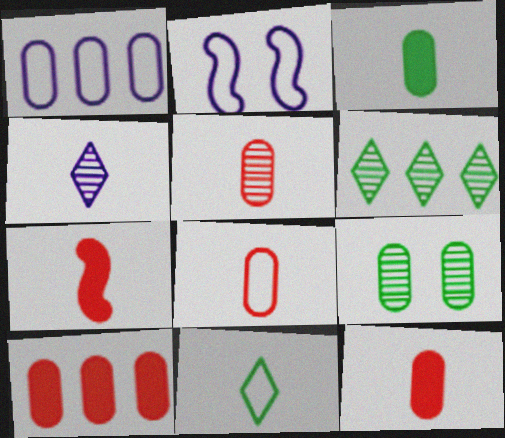[[1, 9, 12], 
[2, 6, 12], 
[5, 8, 12]]